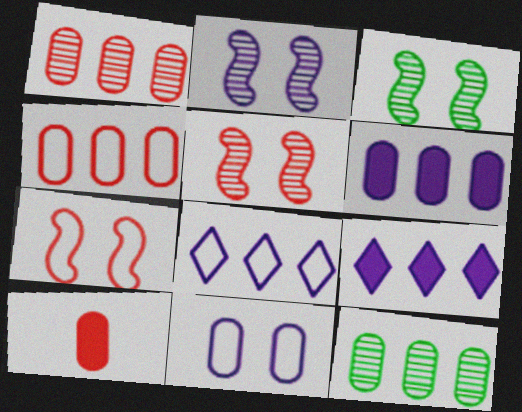[[2, 3, 5], 
[3, 8, 10], 
[4, 6, 12], 
[10, 11, 12]]